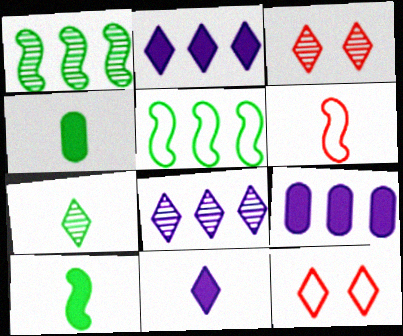[[2, 7, 12], 
[3, 7, 8]]